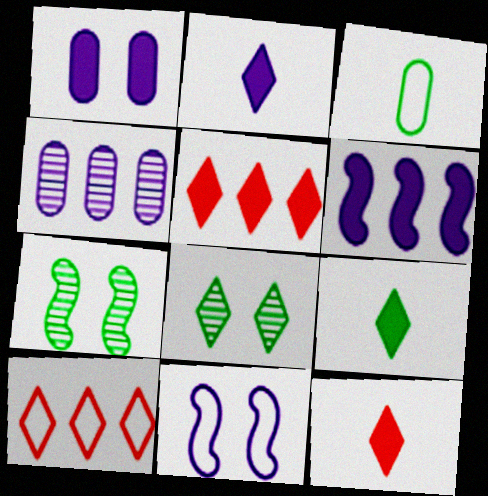[[1, 2, 6], 
[2, 4, 11], 
[2, 8, 10], 
[2, 9, 12], 
[3, 10, 11]]